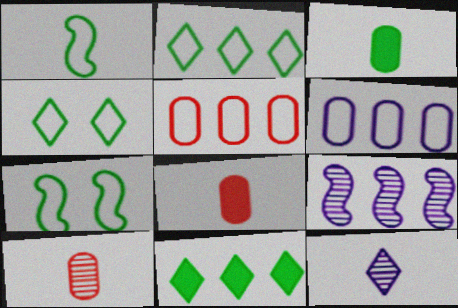[[1, 8, 12], 
[4, 8, 9], 
[5, 9, 11]]